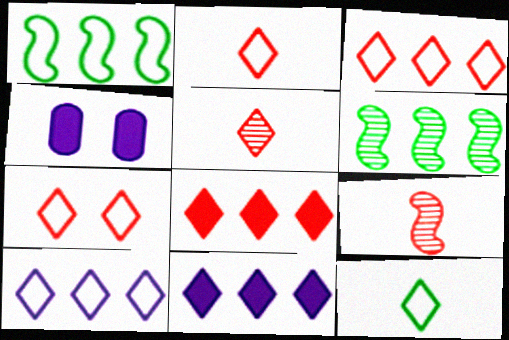[[1, 4, 5], 
[2, 3, 7], 
[2, 4, 6], 
[5, 7, 8], 
[7, 10, 12]]